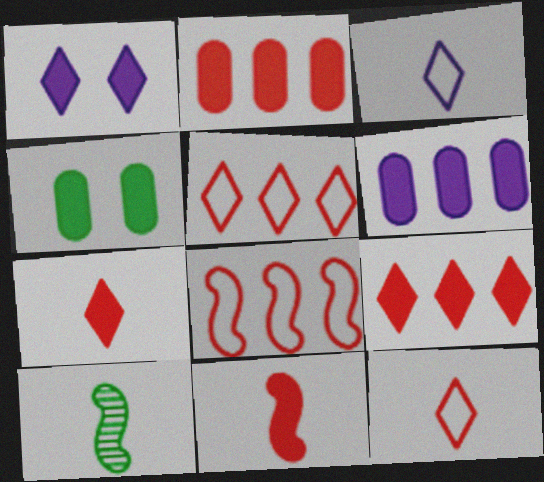[]